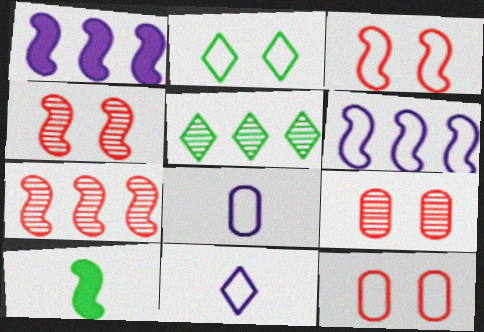[[4, 6, 10]]